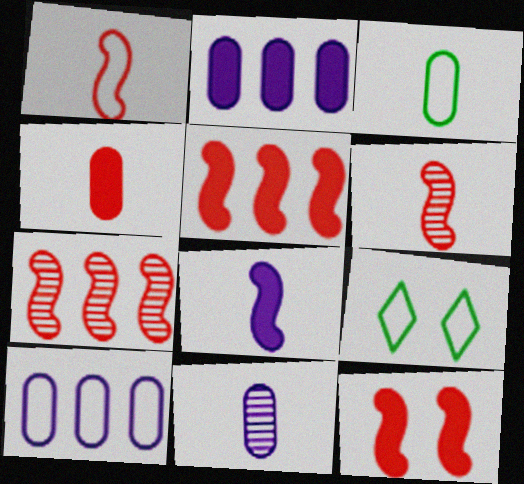[[1, 7, 12], 
[1, 9, 10], 
[2, 6, 9], 
[3, 4, 11], 
[5, 9, 11]]